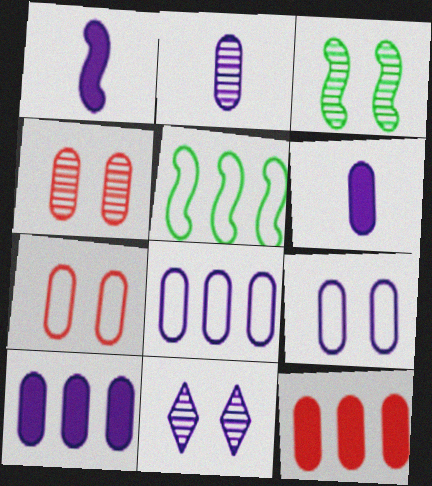[[1, 8, 11], 
[2, 9, 10], 
[3, 4, 11]]